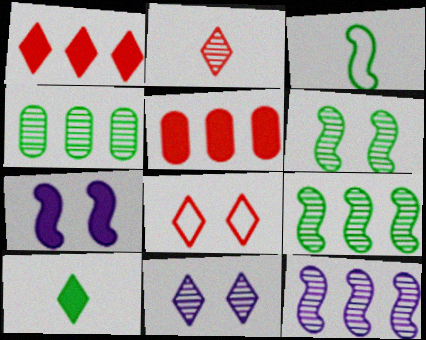[[1, 2, 8], 
[3, 5, 11], 
[5, 7, 10]]